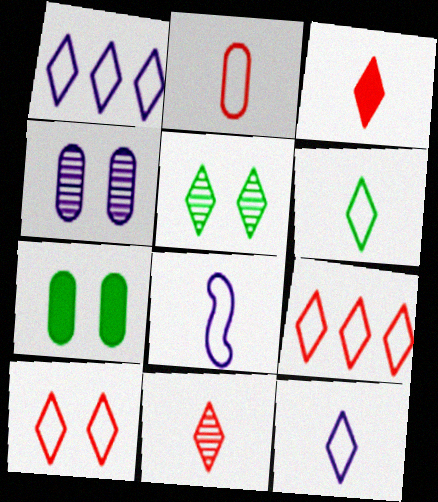[[1, 3, 5], 
[1, 6, 10], 
[2, 6, 8]]